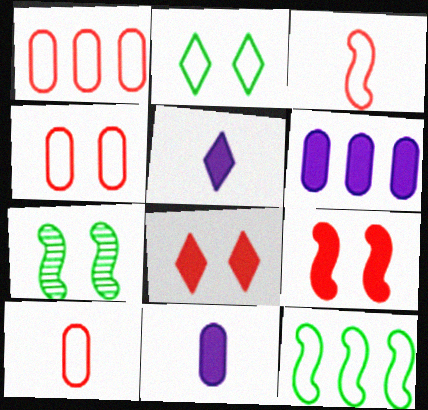[[1, 4, 10], 
[1, 5, 7]]